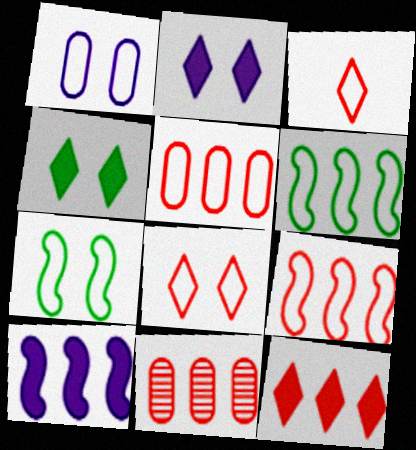[[1, 3, 6], 
[1, 7, 8], 
[9, 11, 12]]